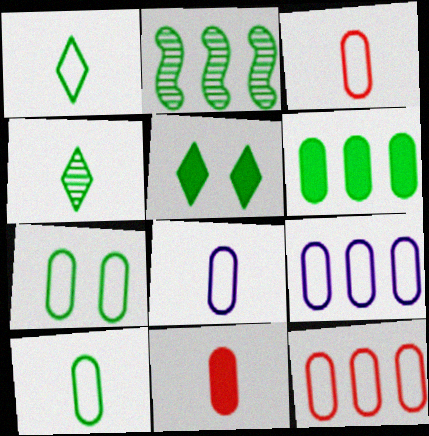[[2, 5, 10], 
[3, 7, 9], 
[3, 8, 10], 
[7, 8, 12]]